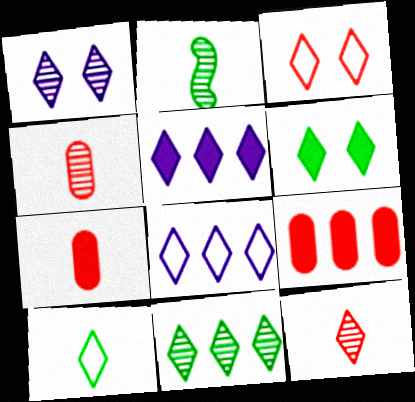[[1, 3, 6], 
[1, 11, 12], 
[3, 8, 10], 
[6, 8, 12], 
[6, 10, 11]]